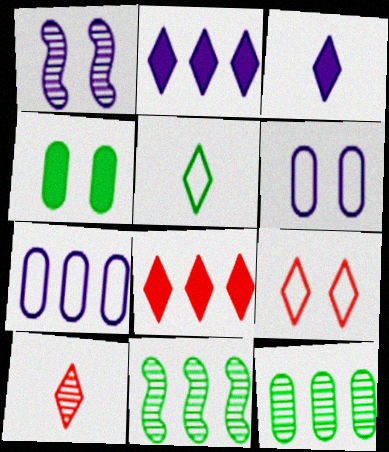[[1, 3, 7], 
[1, 4, 9], 
[1, 10, 12], 
[3, 5, 10], 
[4, 5, 11], 
[7, 8, 11], 
[8, 9, 10]]